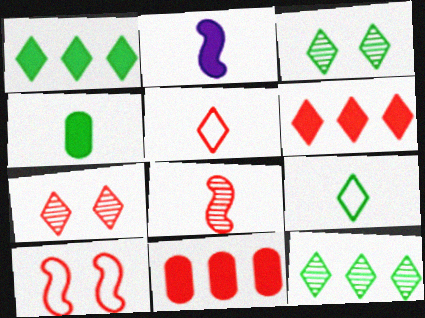[[1, 3, 9], 
[5, 6, 7]]